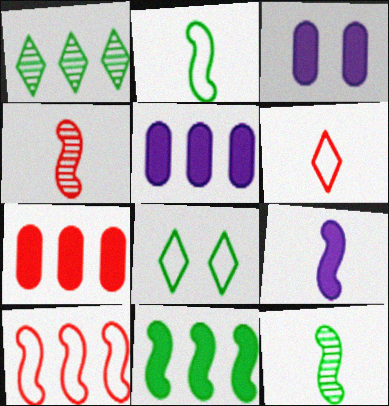[[1, 5, 10], 
[2, 4, 9], 
[4, 5, 8]]